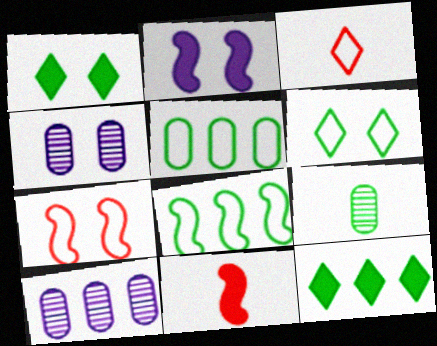[[1, 4, 7], 
[1, 8, 9], 
[6, 10, 11]]